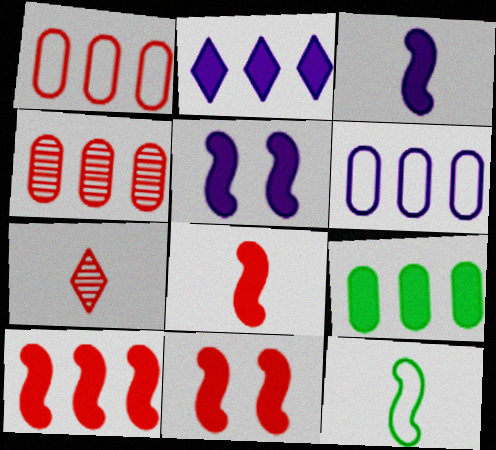[[1, 7, 11], 
[2, 9, 10], 
[4, 6, 9], 
[8, 10, 11]]